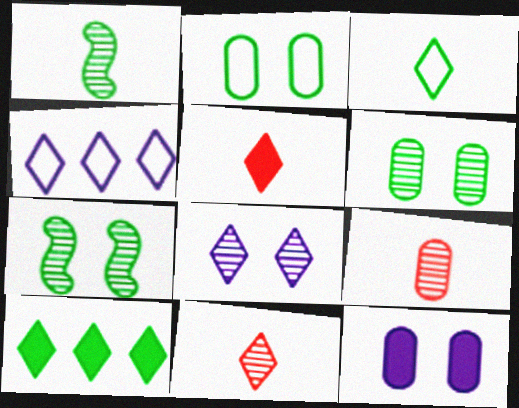[[1, 2, 10]]